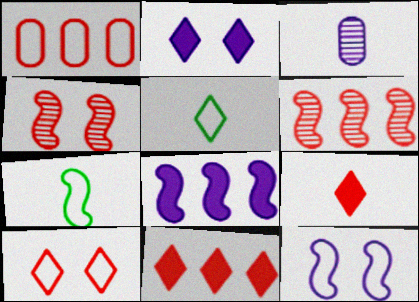[[1, 4, 9], 
[1, 5, 12], 
[1, 6, 11], 
[3, 7, 9], 
[4, 7, 8]]